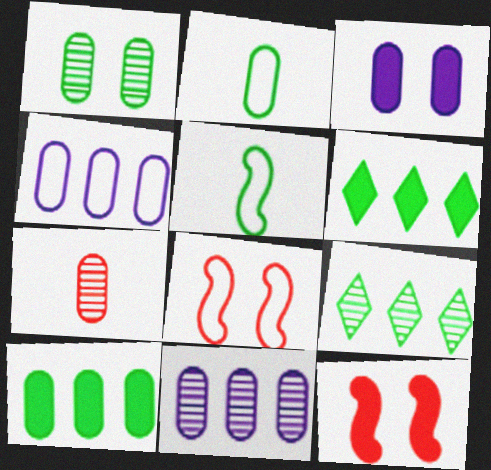[[1, 2, 10], 
[1, 5, 6], 
[1, 7, 11]]